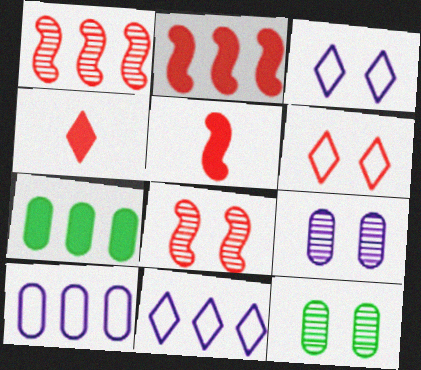[[1, 7, 11], 
[5, 11, 12]]